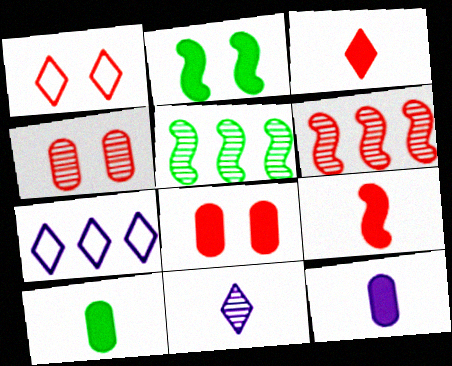[[1, 5, 12], 
[4, 5, 11]]